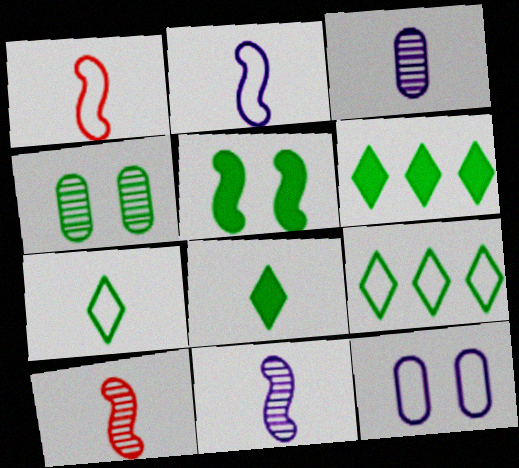[[1, 3, 8], 
[1, 9, 12], 
[6, 10, 12]]